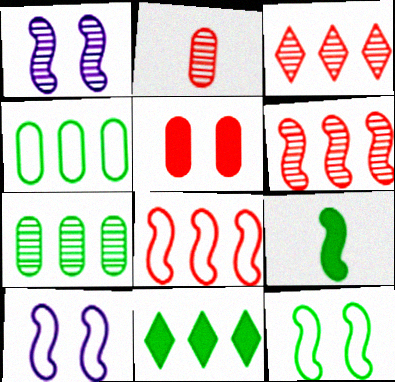[[1, 8, 9], 
[2, 10, 11], 
[6, 9, 10]]